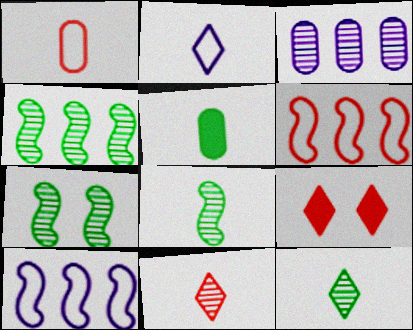[[3, 7, 11], 
[4, 7, 8]]